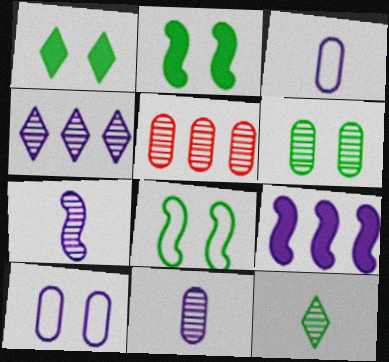[[1, 6, 8], 
[5, 6, 11]]